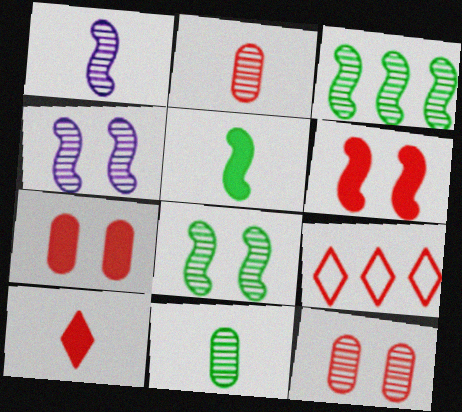[[2, 6, 9]]